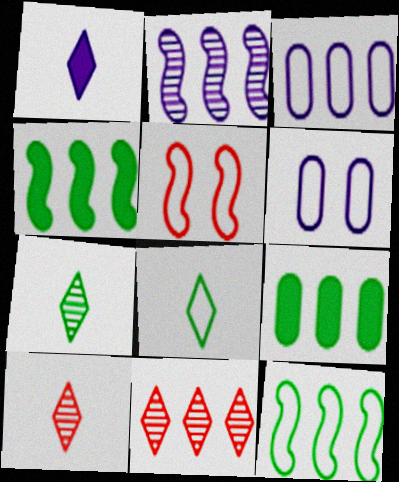[[1, 2, 6], 
[1, 8, 10], 
[3, 4, 11], 
[3, 5, 8], 
[4, 6, 10]]